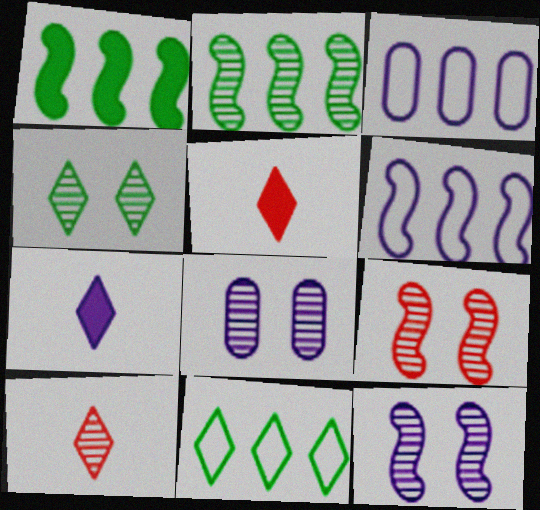[[2, 8, 10], 
[3, 7, 12], 
[4, 8, 9], 
[6, 7, 8]]